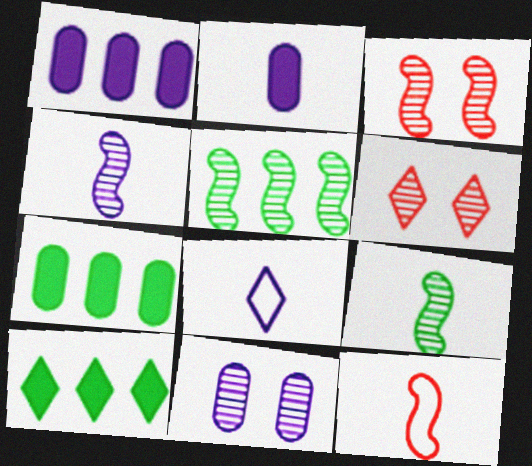[[2, 4, 8], 
[3, 4, 5], 
[3, 7, 8], 
[6, 8, 10], 
[10, 11, 12]]